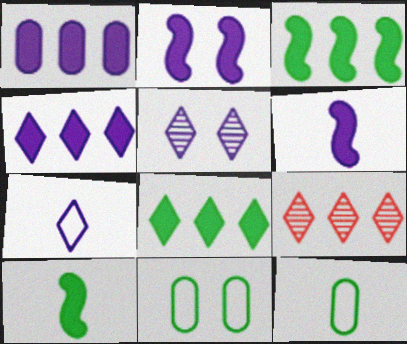[[2, 9, 12], 
[4, 5, 7], 
[6, 9, 11]]